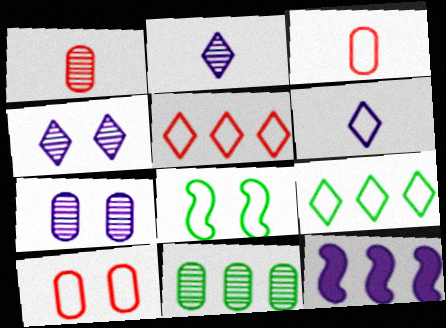[[1, 7, 11], 
[5, 11, 12], 
[6, 7, 12]]